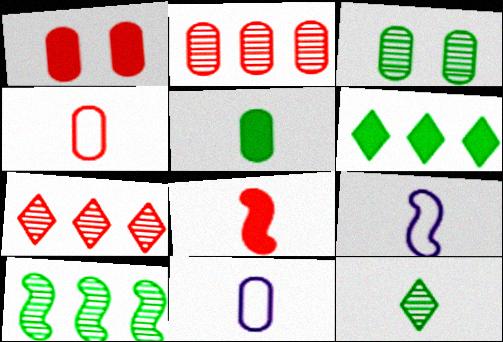[[1, 2, 4], 
[3, 10, 12], 
[8, 11, 12]]